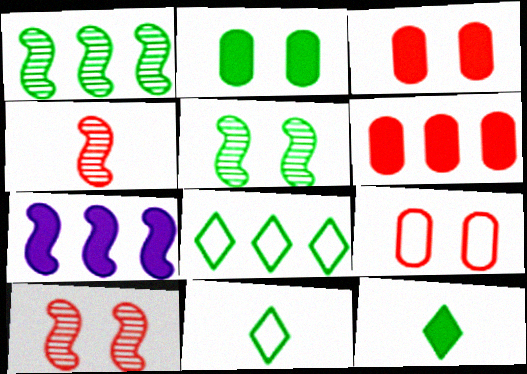[[1, 2, 11], 
[3, 7, 12]]